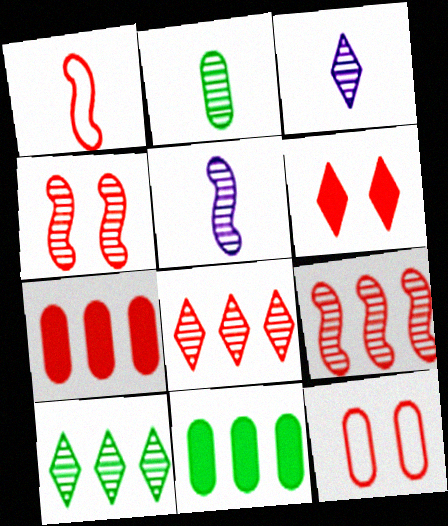[[4, 6, 12]]